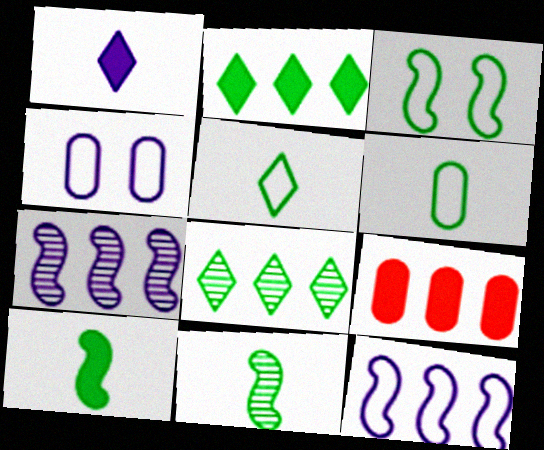[[1, 4, 7], 
[8, 9, 12]]